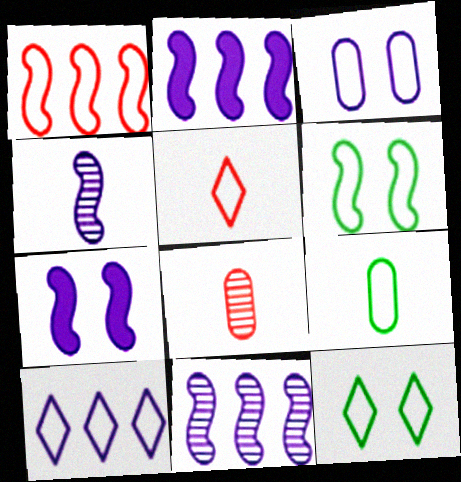[[2, 8, 12], 
[5, 10, 12]]